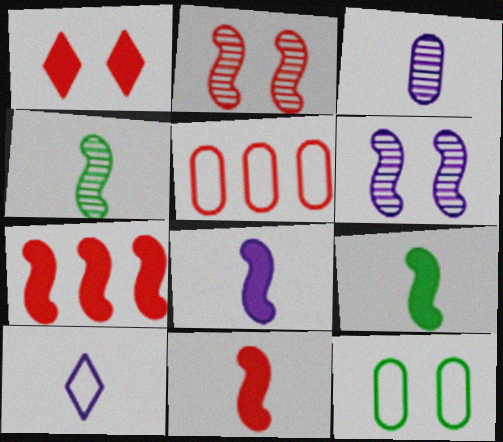[[1, 6, 12], 
[3, 8, 10], 
[8, 9, 11]]